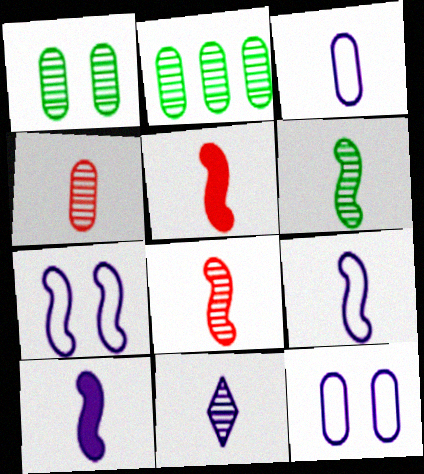[[3, 10, 11], 
[4, 6, 11], 
[5, 6, 9]]